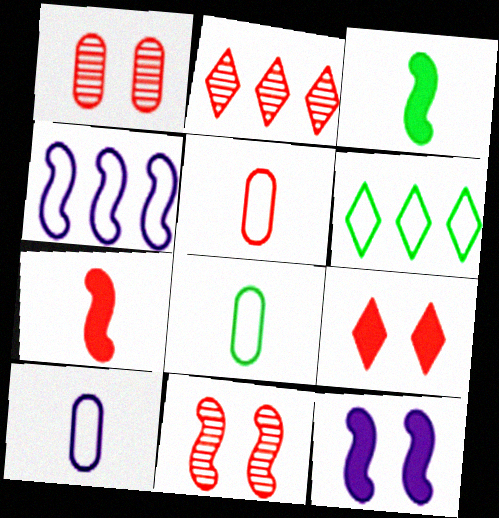[[2, 8, 12], 
[3, 4, 11], 
[5, 8, 10]]